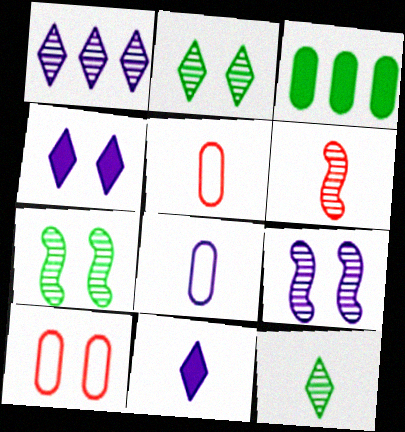[[4, 7, 10]]